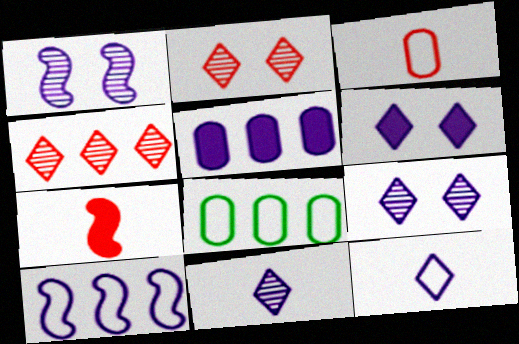[[1, 5, 12], 
[7, 8, 9]]